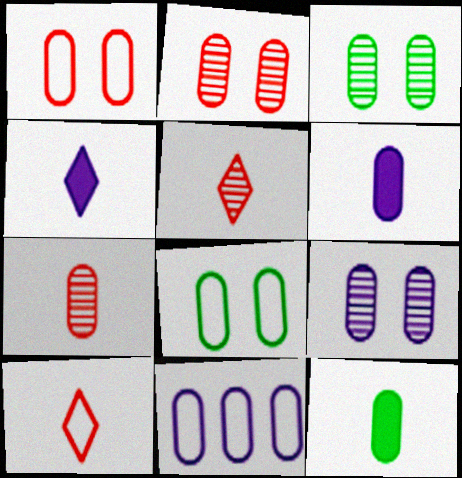[[2, 3, 9], 
[2, 11, 12], 
[6, 9, 11]]